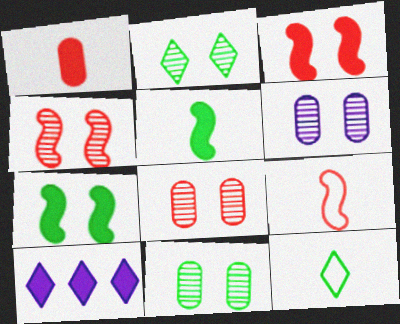[[1, 7, 10], 
[2, 4, 6], 
[6, 8, 11], 
[9, 10, 11]]